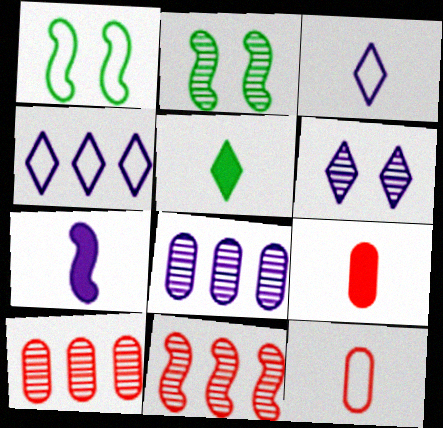[[1, 4, 12], 
[1, 7, 11], 
[2, 4, 9], 
[5, 7, 9]]